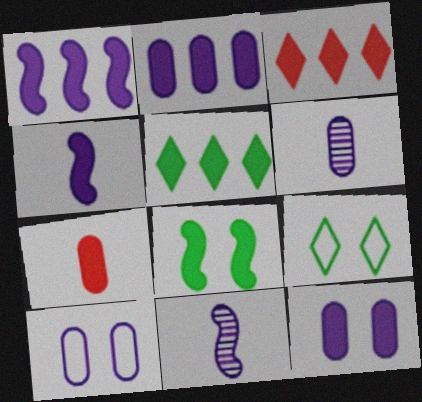[[2, 6, 10]]